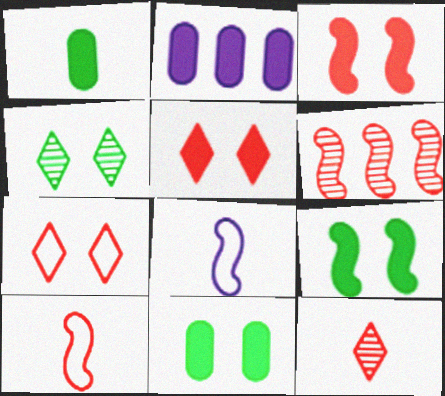[[1, 8, 12], 
[2, 4, 10], 
[3, 6, 10], 
[6, 8, 9]]